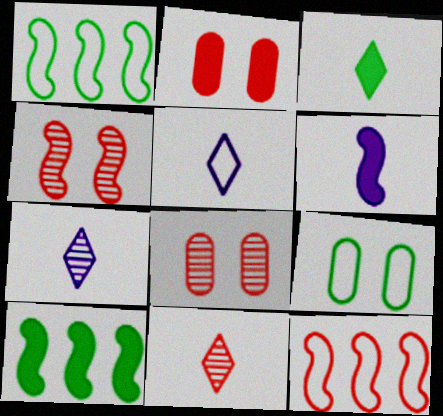[[1, 2, 7], 
[1, 4, 6], 
[2, 11, 12], 
[3, 5, 11], 
[5, 8, 10], 
[5, 9, 12]]